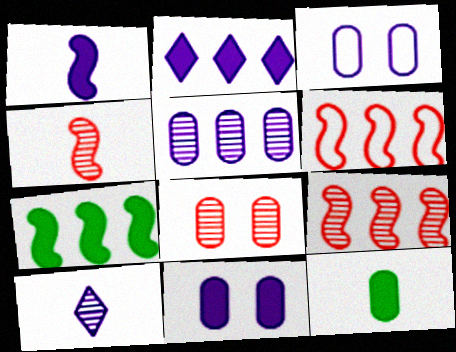[[1, 2, 11]]